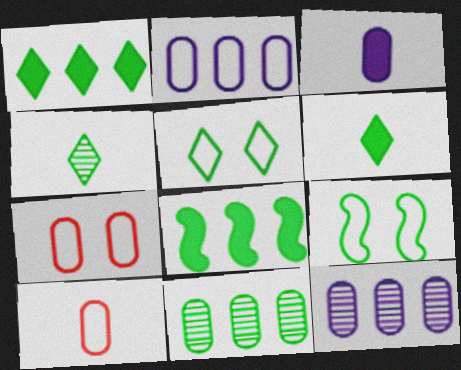[[1, 4, 5], 
[3, 7, 11], 
[6, 9, 11]]